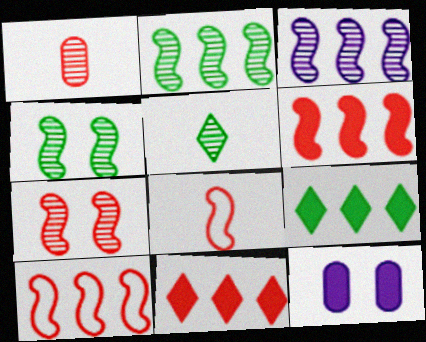[[5, 10, 12], 
[6, 7, 8]]